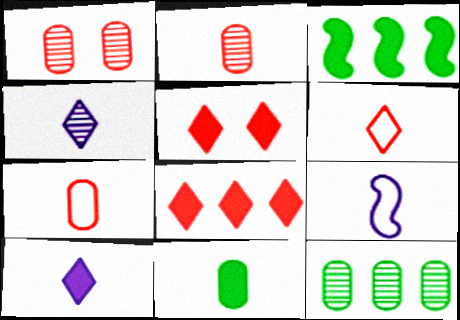[[5, 9, 12]]